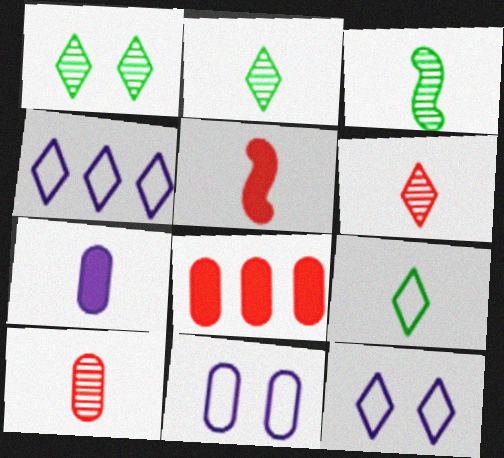[[3, 8, 12]]